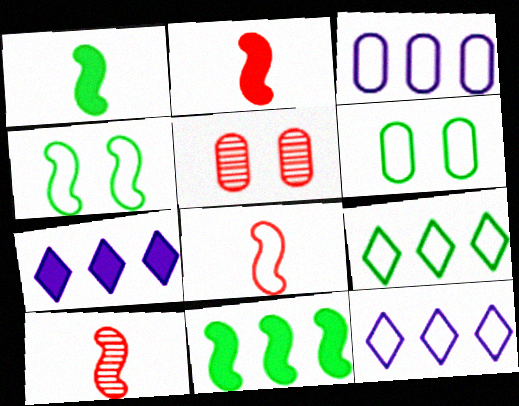[[1, 5, 12], 
[2, 8, 10], 
[6, 7, 10], 
[6, 8, 12]]